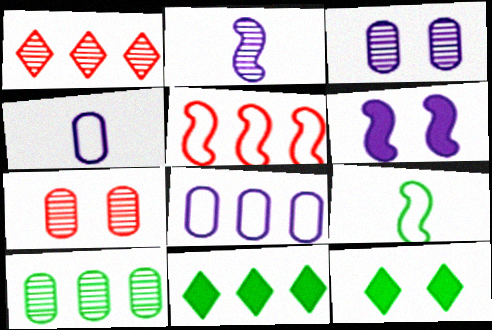[[9, 10, 12]]